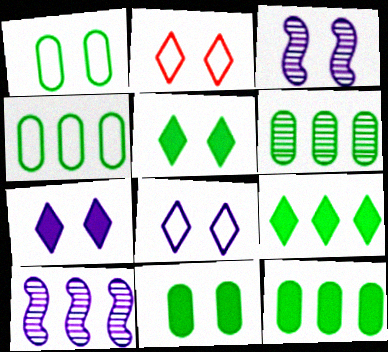[[2, 3, 11], 
[4, 6, 12]]